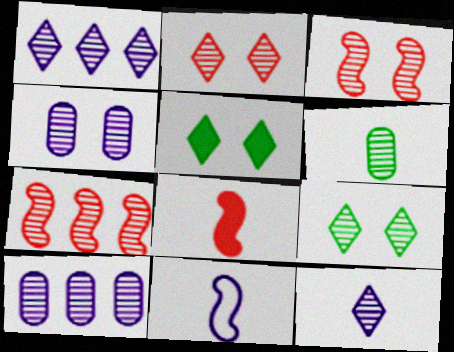[[1, 3, 6], 
[3, 4, 9]]